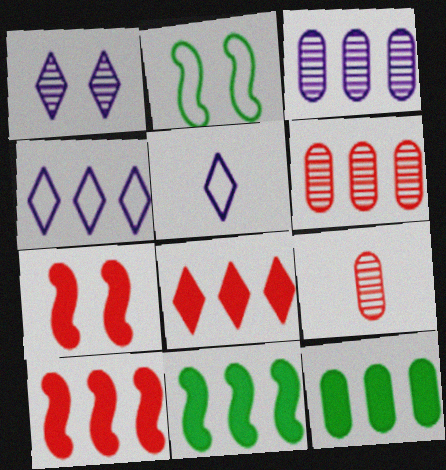[[4, 6, 11]]